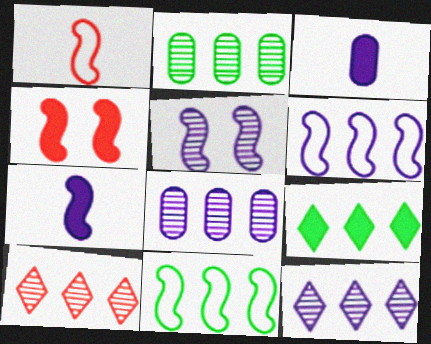[[2, 9, 11], 
[3, 4, 9], 
[5, 6, 7]]